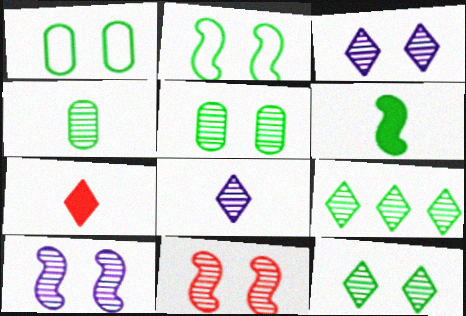[[1, 6, 9], 
[3, 5, 11]]